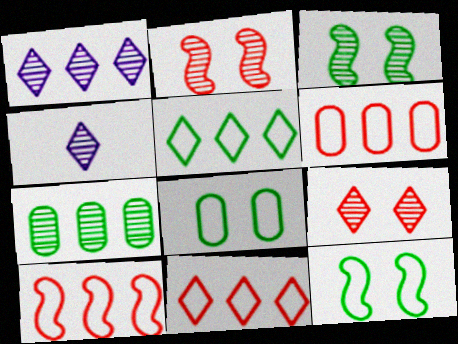[[2, 4, 7], 
[6, 10, 11]]